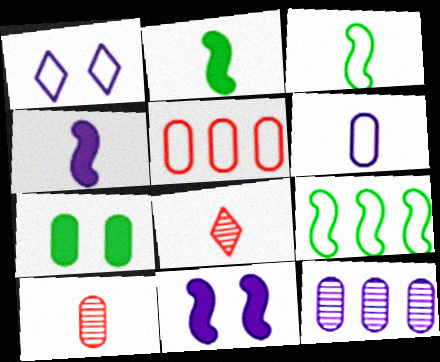[[1, 3, 5], 
[1, 4, 12], 
[2, 6, 8]]